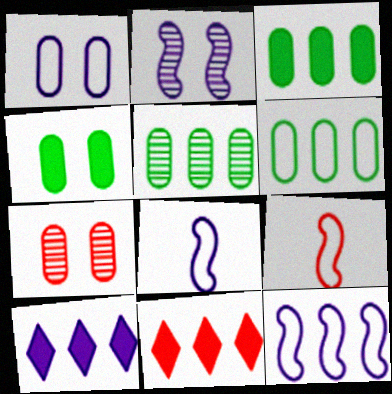[[1, 4, 7], 
[3, 5, 6], 
[5, 11, 12], 
[7, 9, 11]]